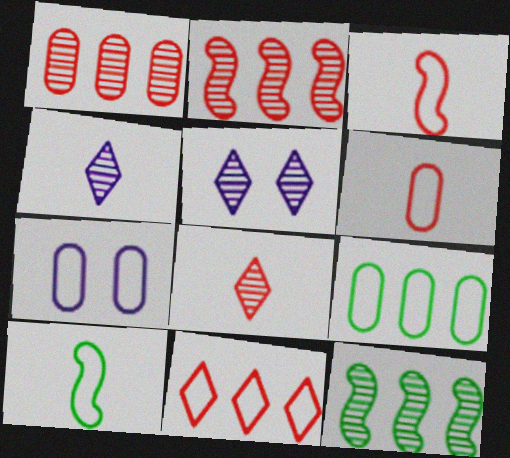[[6, 7, 9], 
[7, 10, 11]]